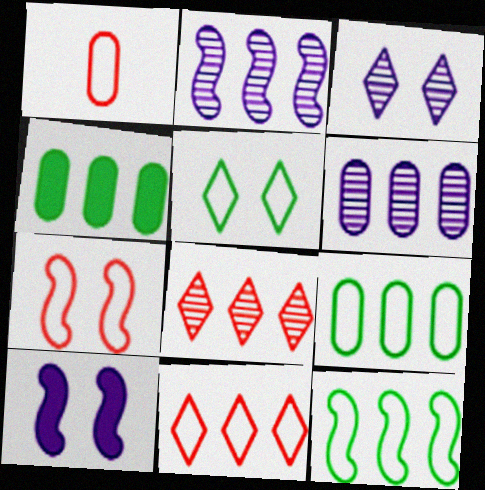[[1, 7, 11], 
[2, 4, 11]]